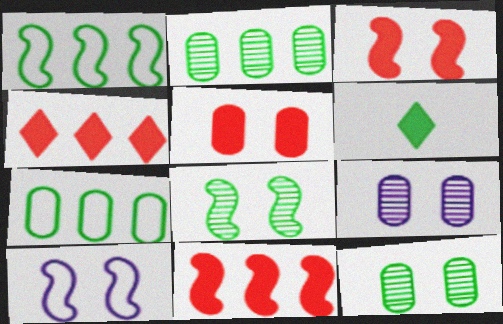[[1, 6, 12], 
[3, 8, 10], 
[6, 7, 8]]